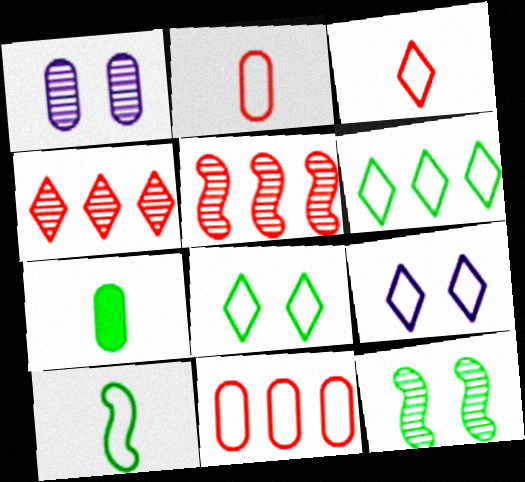[[1, 7, 11], 
[3, 6, 9], 
[5, 7, 9], 
[6, 7, 12], 
[9, 10, 11]]